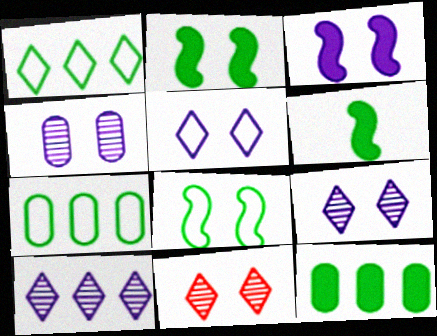[[3, 4, 5]]